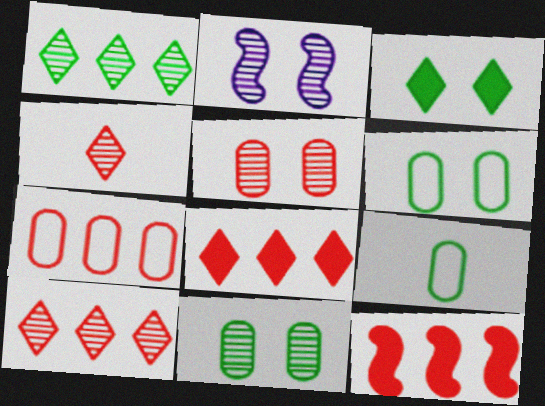[[2, 8, 9], 
[7, 10, 12]]